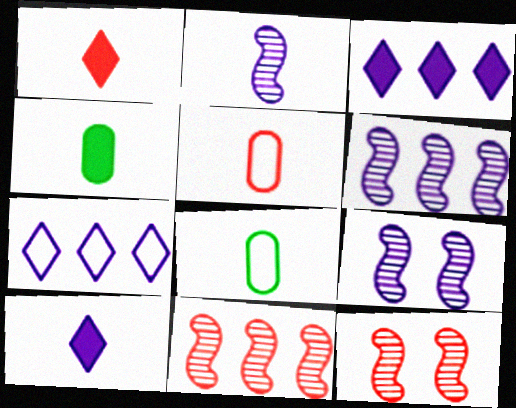[[1, 2, 8], 
[2, 6, 9], 
[3, 8, 12], 
[4, 7, 12]]